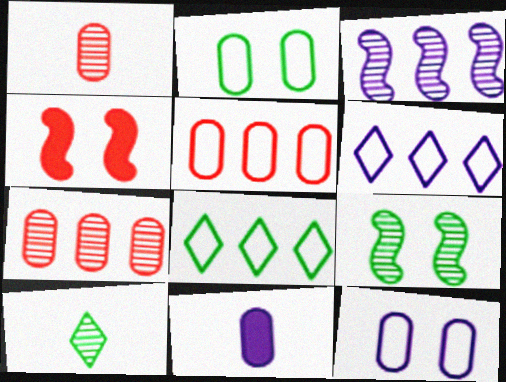[[2, 7, 11]]